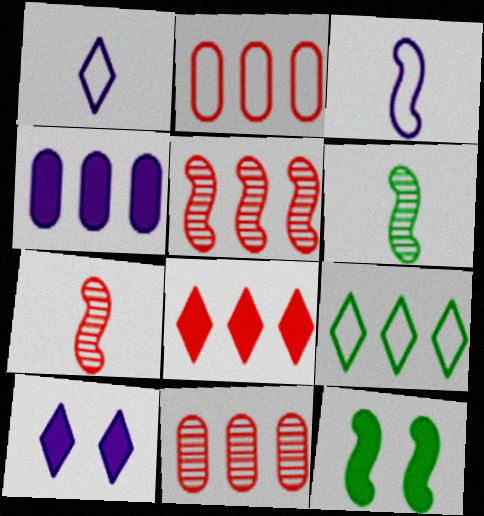[[1, 11, 12], 
[2, 5, 8], 
[2, 6, 10], 
[3, 5, 12], 
[4, 5, 9]]